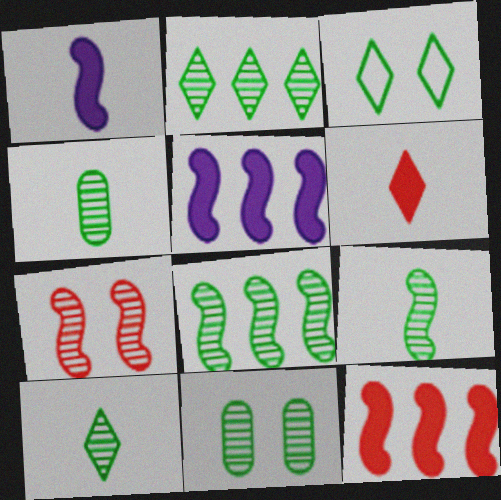[[2, 9, 11], 
[4, 9, 10], 
[8, 10, 11]]